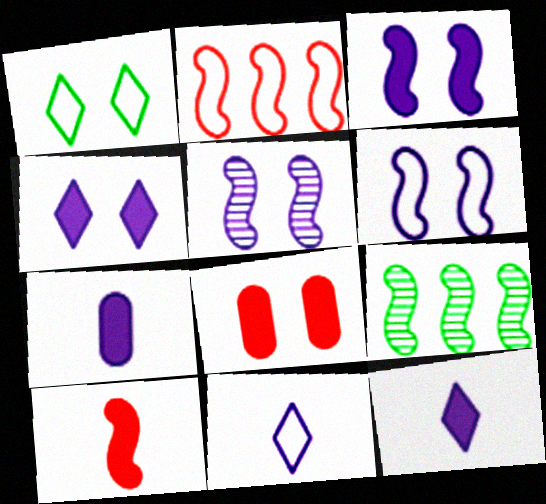[[1, 5, 8], 
[3, 5, 6], 
[6, 9, 10], 
[8, 9, 11]]